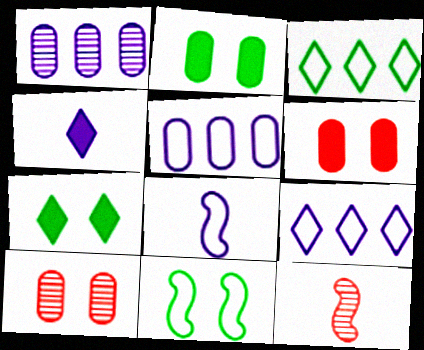[[2, 9, 12], 
[5, 7, 12]]